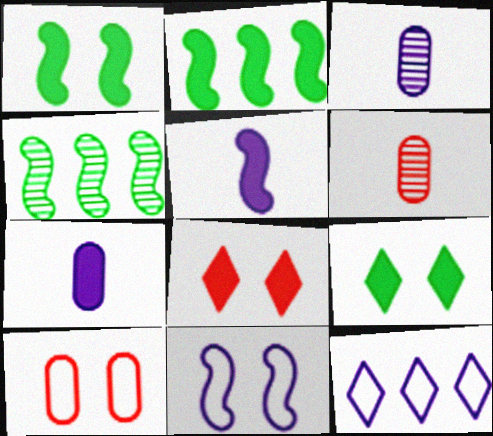[[1, 6, 12], 
[2, 7, 8]]